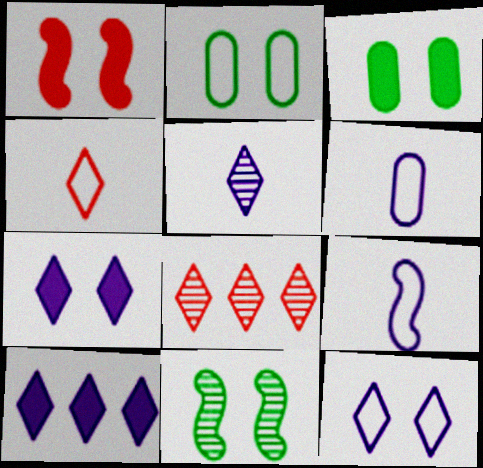[[1, 3, 7], 
[3, 8, 9], 
[5, 10, 12]]